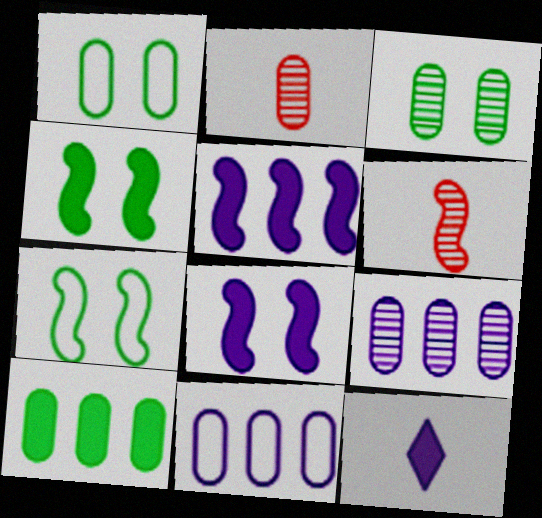[[2, 3, 9], 
[5, 6, 7]]